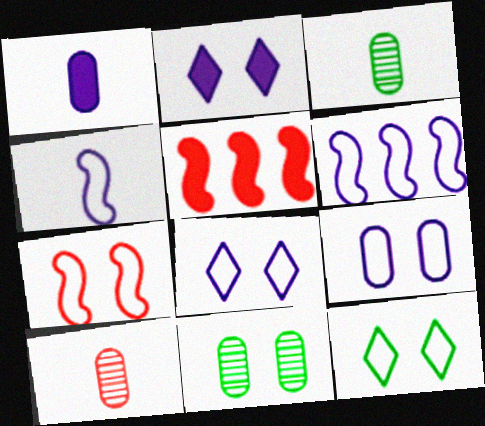[[2, 7, 11], 
[3, 5, 8], 
[7, 9, 12]]